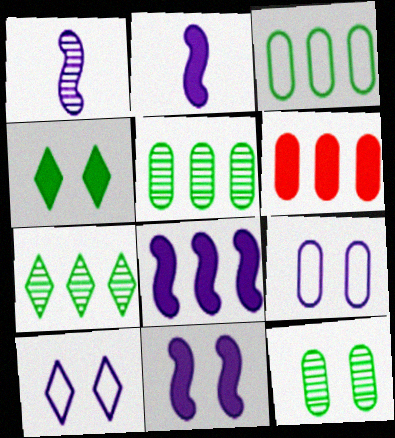[[2, 4, 6], 
[2, 8, 11]]